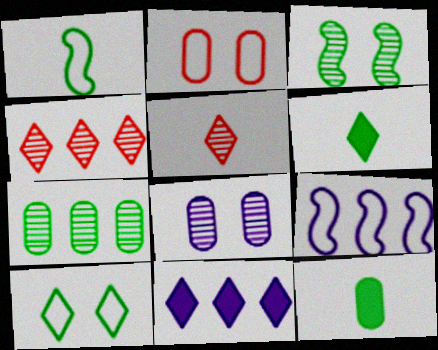[[5, 10, 11]]